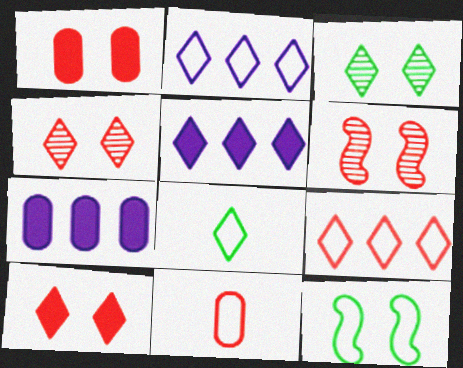[[2, 11, 12], 
[4, 5, 8], 
[6, 7, 8]]